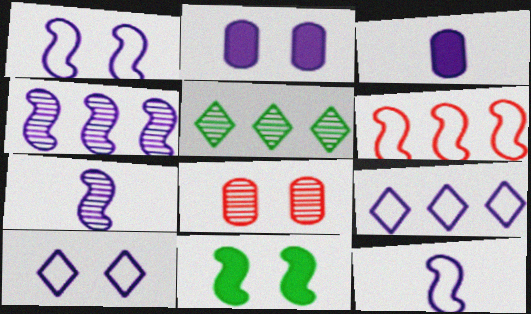[[2, 7, 9], 
[3, 4, 10], 
[5, 7, 8], 
[6, 7, 11], 
[8, 10, 11]]